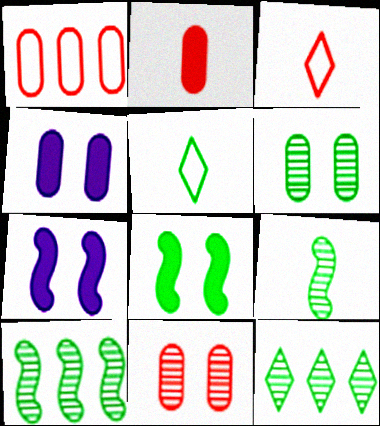[[1, 2, 11], 
[3, 4, 10], 
[6, 9, 12]]